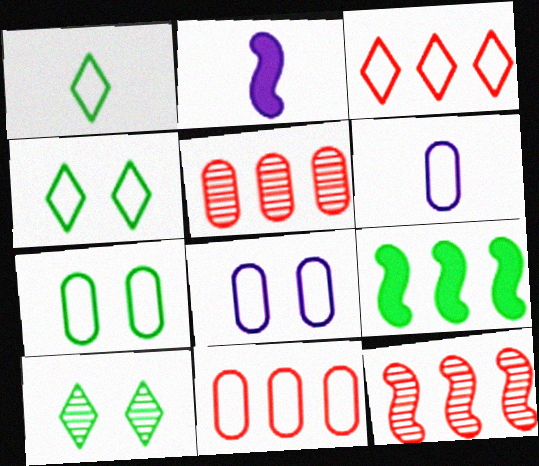[[2, 4, 5], 
[2, 10, 11], 
[6, 7, 11]]